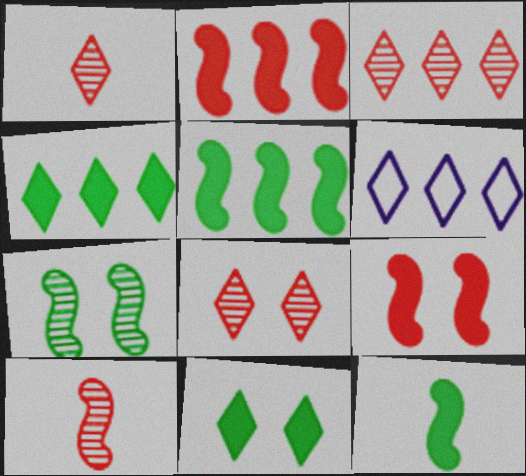[[1, 3, 8], 
[1, 6, 11], 
[3, 4, 6]]